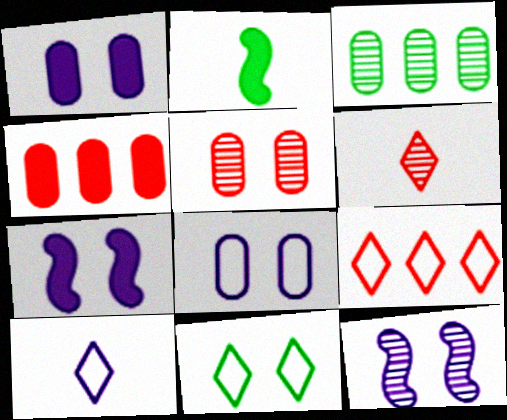[[2, 3, 11], 
[3, 6, 12], 
[5, 7, 11], 
[9, 10, 11]]